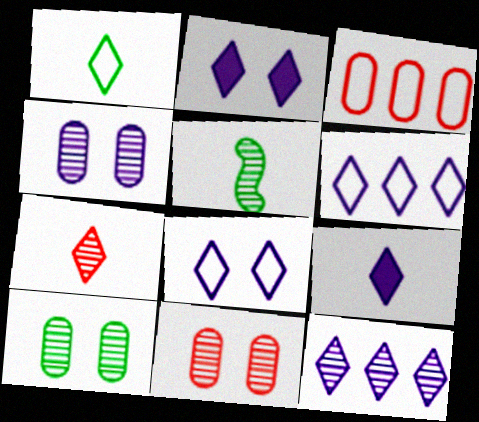[[1, 7, 9], 
[2, 3, 5], 
[4, 10, 11], 
[5, 11, 12], 
[8, 9, 12]]